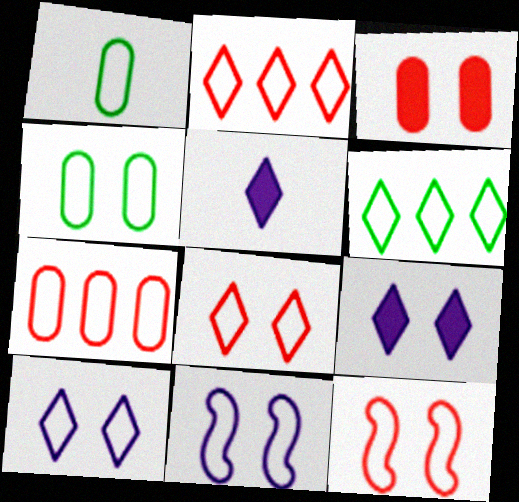[[1, 2, 11], 
[4, 8, 11], 
[4, 10, 12]]